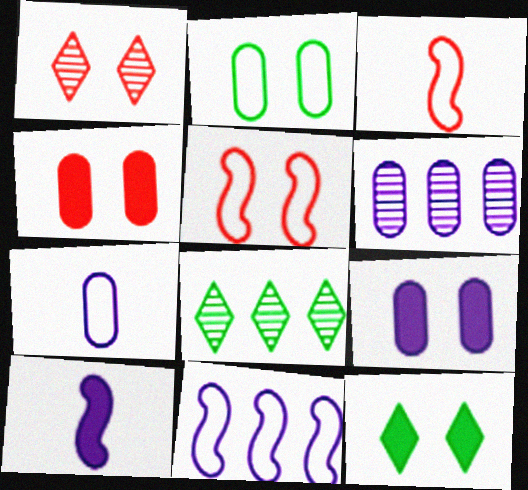[[1, 4, 5], 
[3, 6, 12], 
[3, 8, 9], 
[6, 7, 9]]